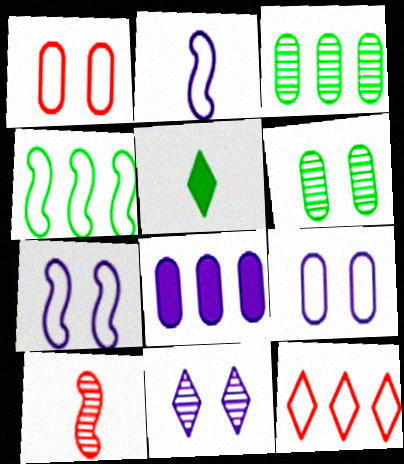[[2, 8, 11], 
[3, 10, 11], 
[4, 5, 6], 
[5, 11, 12]]